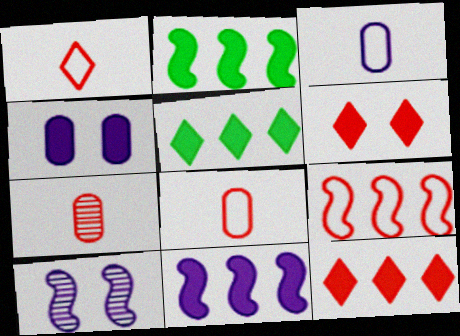[[5, 8, 10], 
[6, 7, 9]]